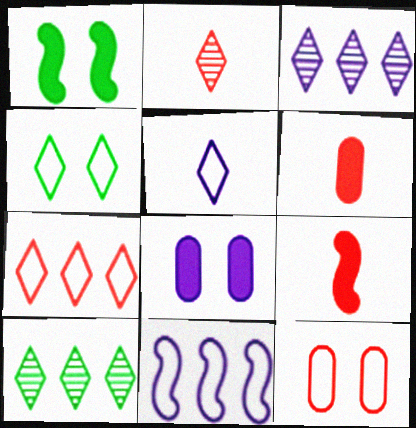[[4, 5, 7]]